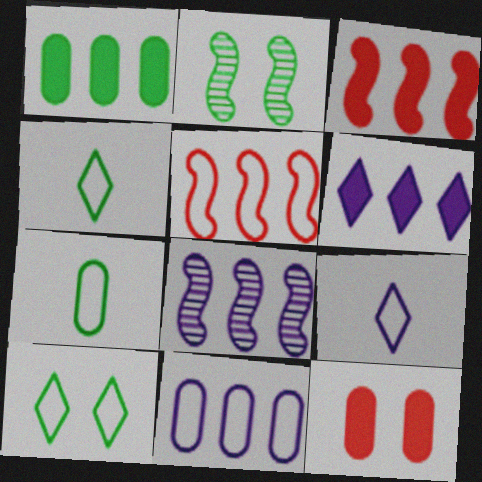[[1, 2, 4], 
[1, 3, 6], 
[4, 8, 12], 
[6, 8, 11]]